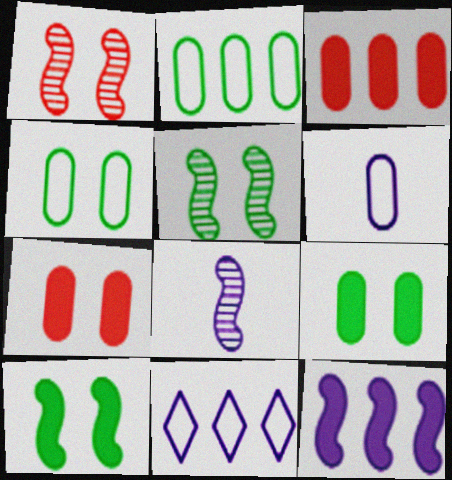[]